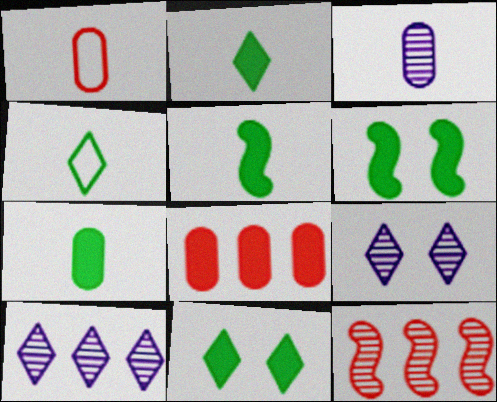[[1, 3, 7], 
[1, 6, 10], 
[2, 5, 7]]